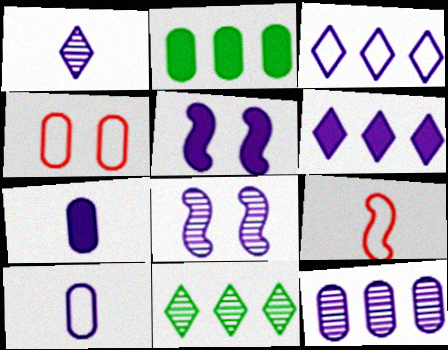[[1, 8, 12], 
[3, 7, 8], 
[5, 6, 7], 
[6, 8, 10]]